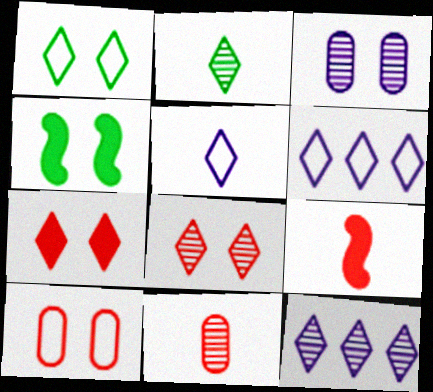[[2, 6, 7], 
[2, 8, 12], 
[4, 6, 11]]